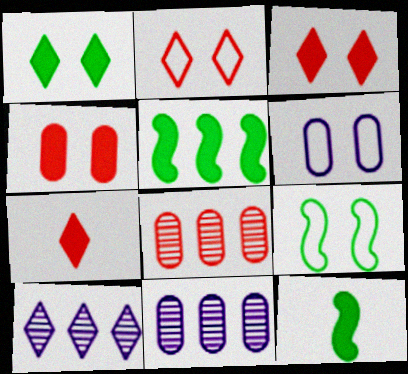[[2, 6, 9], 
[2, 11, 12], 
[7, 9, 11]]